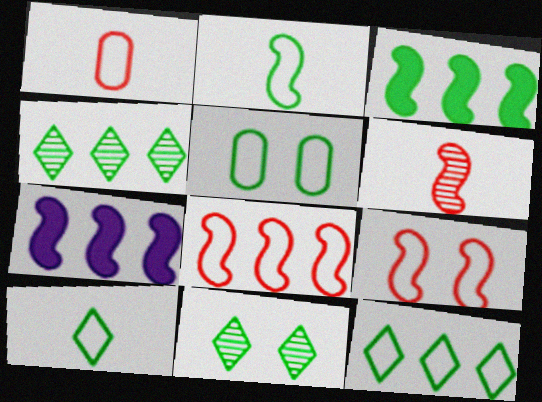[[1, 7, 11], 
[2, 5, 12]]